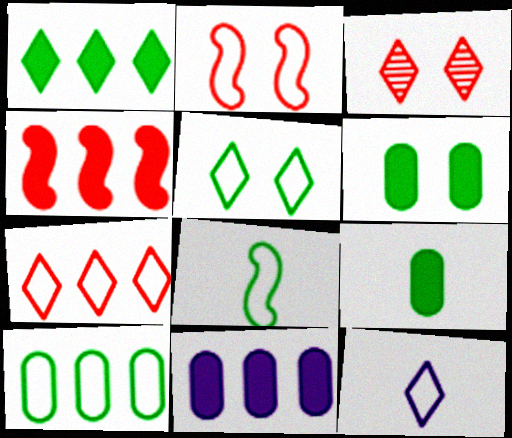[[1, 3, 12], 
[1, 4, 11], 
[2, 10, 12], 
[3, 8, 11], 
[5, 7, 12], 
[5, 8, 10]]